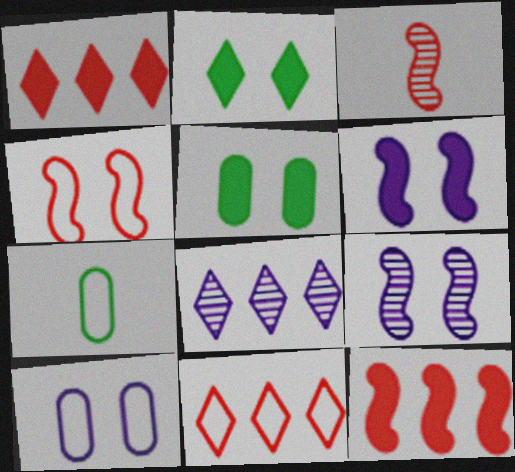[[1, 7, 9], 
[3, 4, 12]]